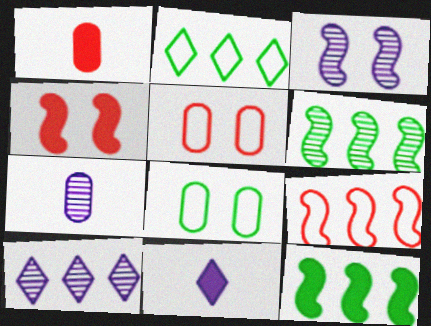[[1, 2, 3], 
[2, 4, 7], 
[3, 7, 10], 
[5, 6, 11]]